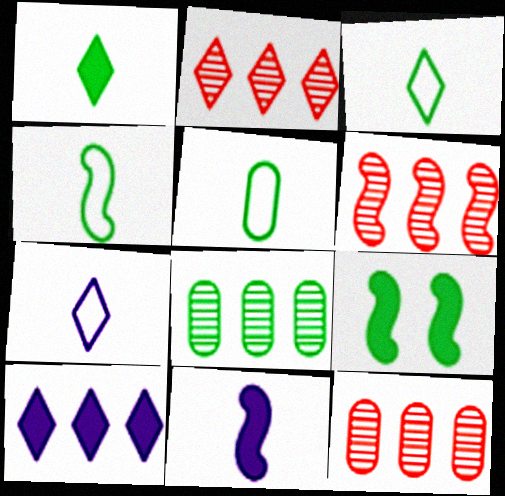[[2, 6, 12], 
[3, 4, 5], 
[3, 8, 9], 
[7, 9, 12]]